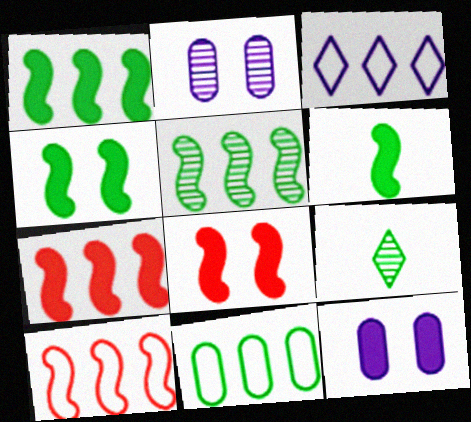[[1, 4, 6], 
[3, 10, 11], 
[4, 9, 11], 
[9, 10, 12]]